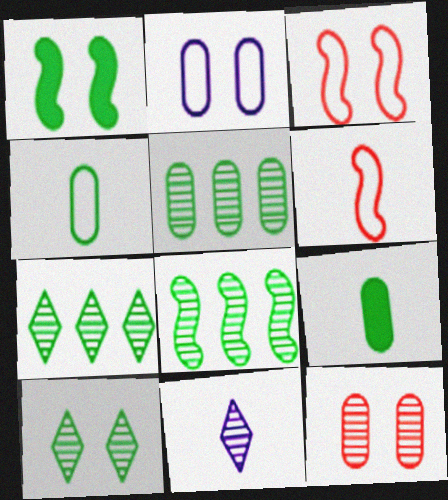[[1, 4, 7], 
[5, 7, 8], 
[6, 9, 11], 
[8, 11, 12]]